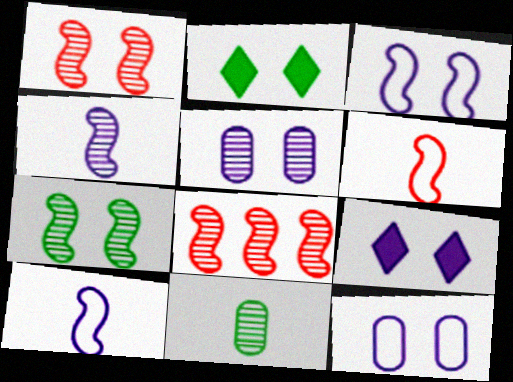[[1, 2, 12], 
[3, 5, 9], 
[4, 7, 8]]